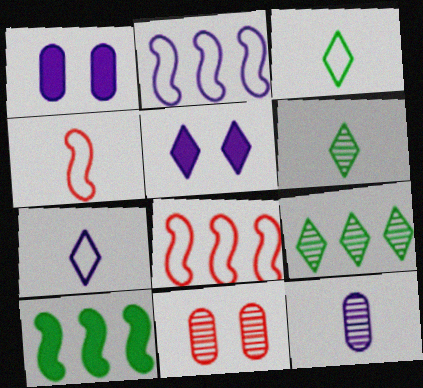[[1, 4, 9], 
[1, 6, 8], 
[2, 5, 12], 
[7, 10, 11]]